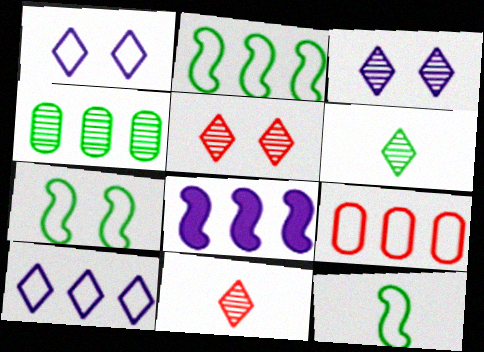[[1, 9, 12], 
[2, 7, 12], 
[2, 9, 10]]